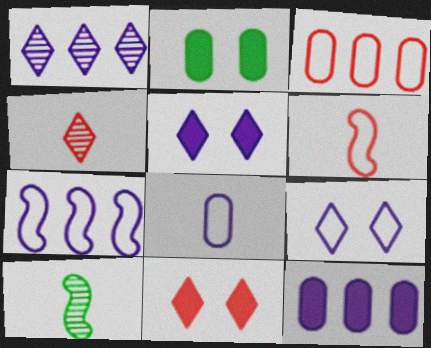[[1, 2, 6], 
[1, 7, 12], 
[2, 4, 7], 
[3, 5, 10], 
[7, 8, 9]]